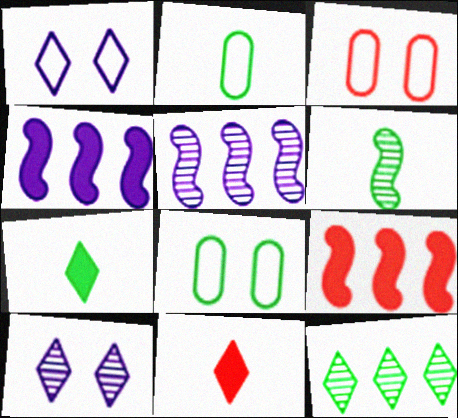[[1, 11, 12], 
[2, 6, 7], 
[2, 9, 10], 
[3, 5, 7], 
[5, 8, 11]]